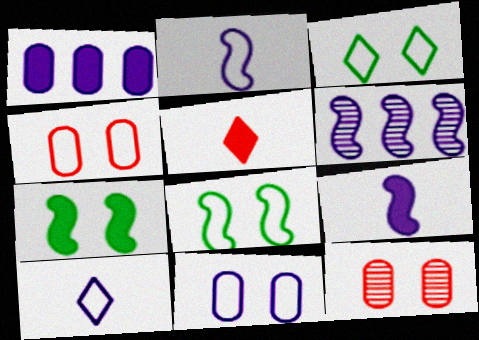[[1, 5, 7]]